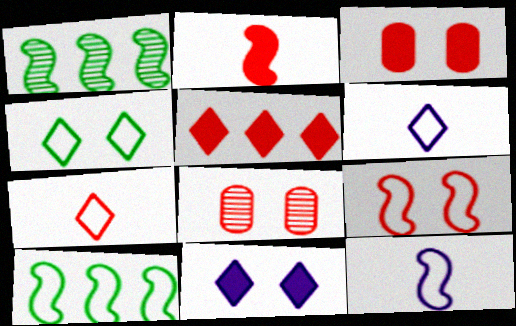[[1, 3, 6], 
[2, 3, 5], 
[9, 10, 12]]